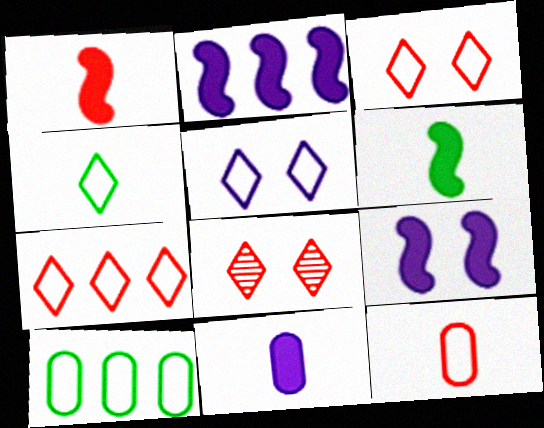[[4, 5, 7]]